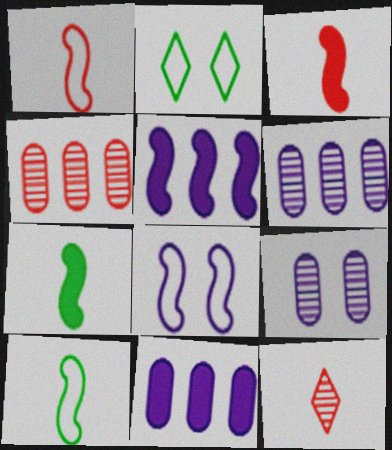[[2, 3, 6]]